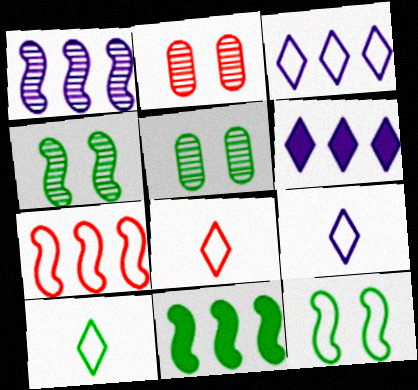[[1, 7, 11], 
[2, 9, 11], 
[5, 10, 11], 
[8, 9, 10]]